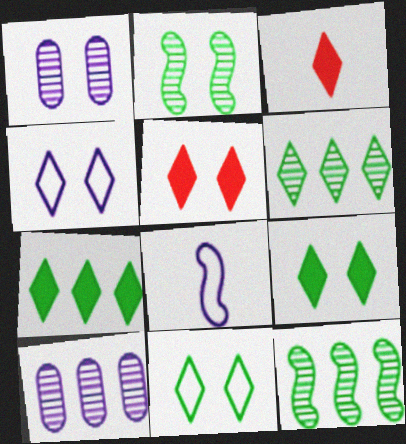[[3, 4, 6]]